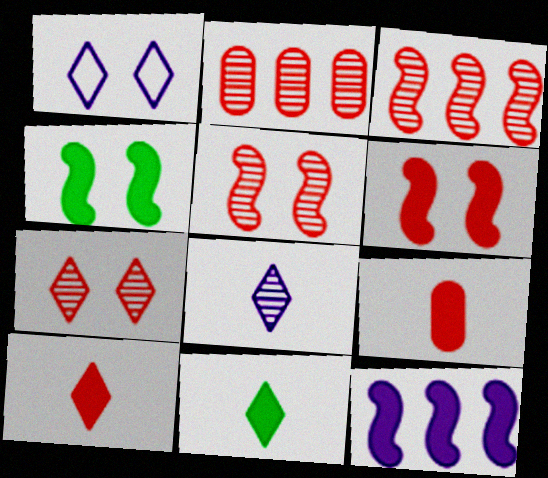[]